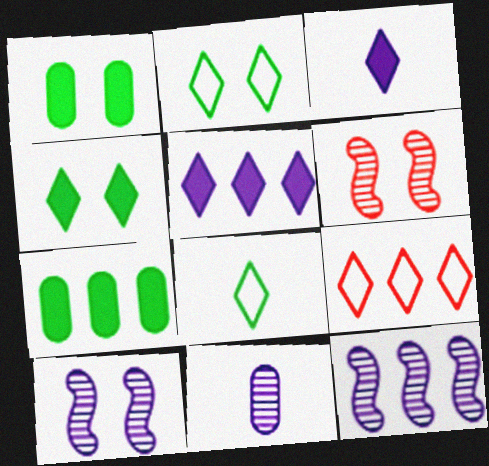[[7, 9, 12]]